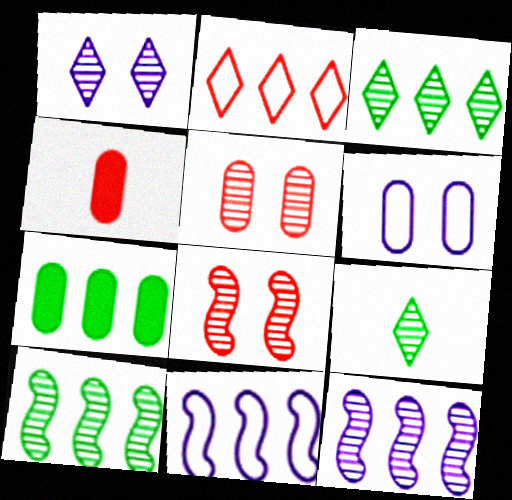[[2, 4, 8], 
[2, 7, 12], 
[5, 9, 12]]